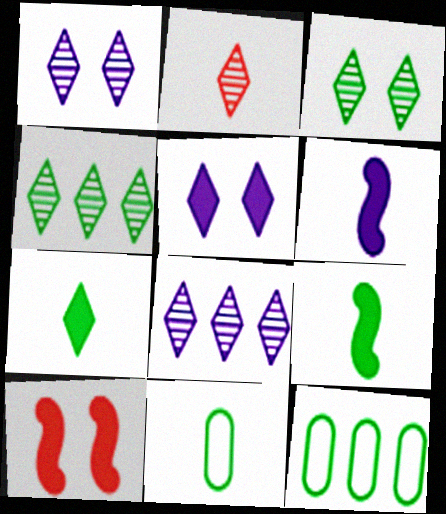[[1, 2, 4], 
[2, 3, 8], 
[2, 6, 11], 
[3, 9, 12], 
[8, 10, 11]]